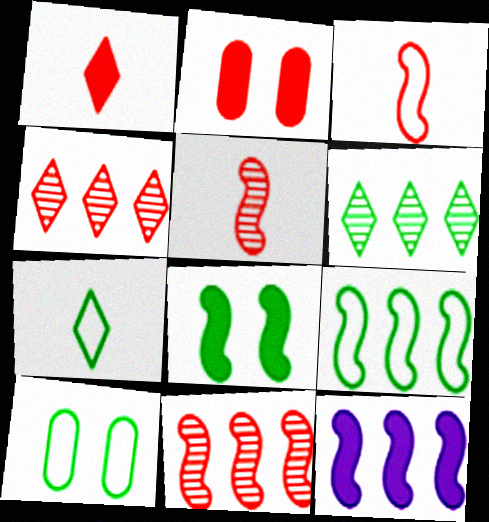[[2, 3, 4], 
[7, 9, 10], 
[9, 11, 12]]